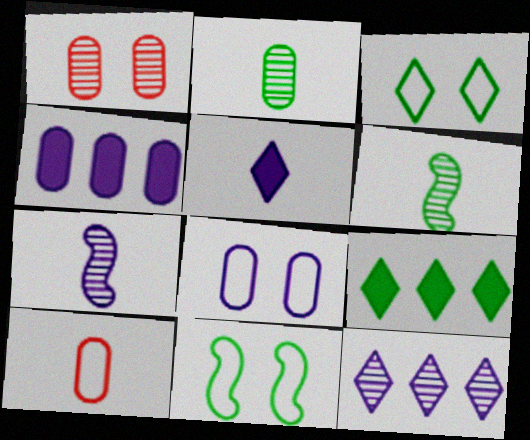[[1, 6, 12], 
[2, 9, 11], 
[5, 6, 10]]